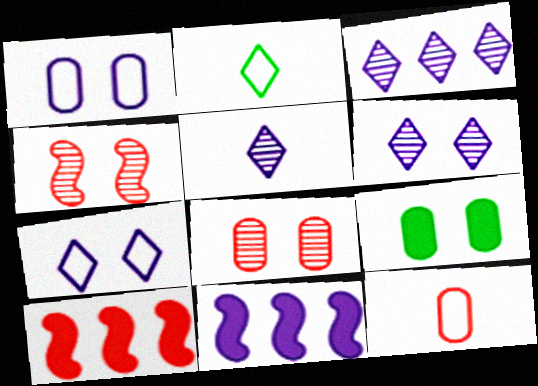[[1, 5, 11], 
[1, 8, 9], 
[2, 8, 11], 
[3, 5, 6], 
[4, 7, 9]]